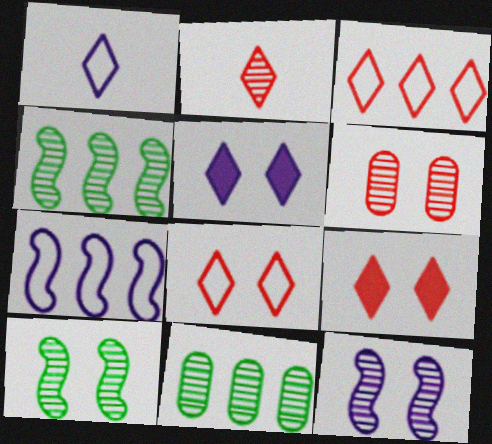[[2, 3, 9], 
[2, 11, 12]]